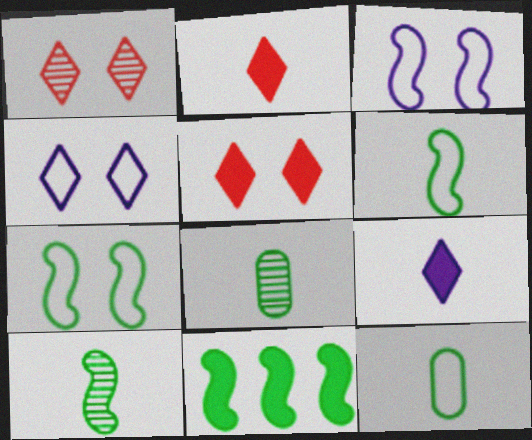[[7, 10, 11]]